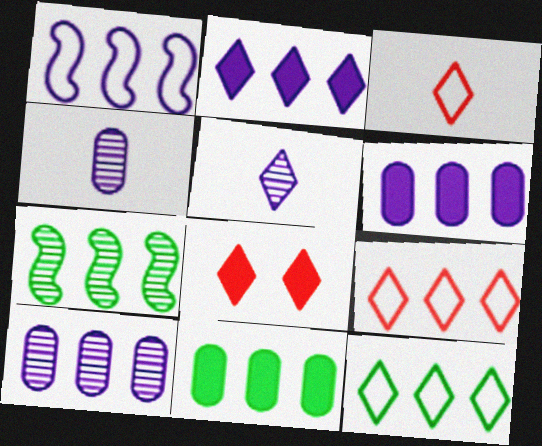[[1, 2, 10], 
[5, 8, 12], 
[6, 7, 9], 
[7, 11, 12]]